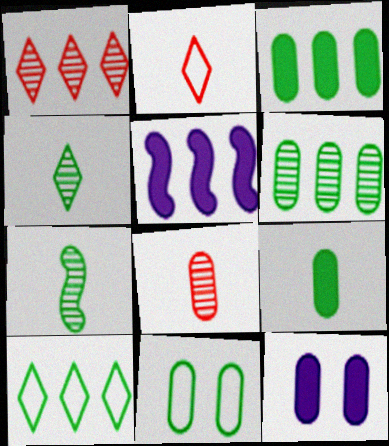[[6, 9, 11]]